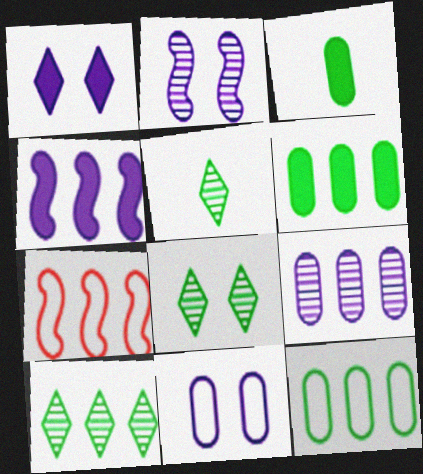[[1, 2, 11], 
[5, 8, 10]]